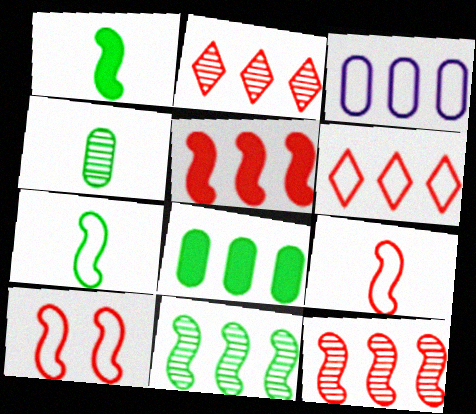[]